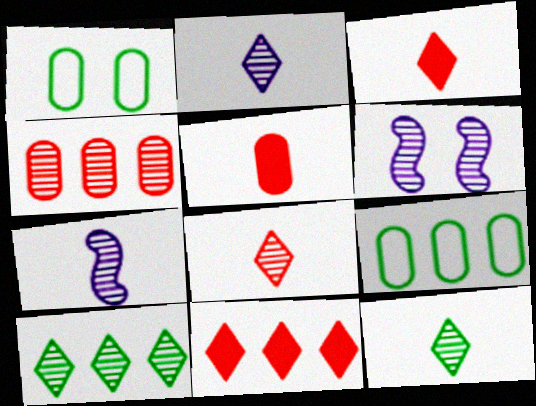[[1, 7, 11], 
[2, 8, 12], 
[3, 6, 9], 
[4, 6, 12]]